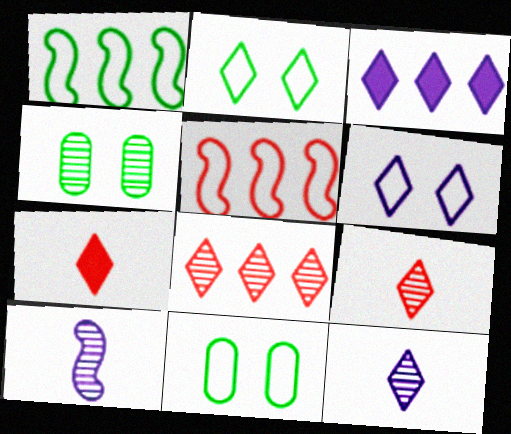[[2, 3, 9], 
[3, 6, 12], 
[4, 8, 10]]